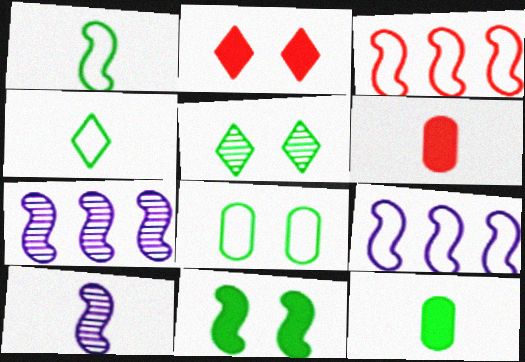[[3, 10, 11], 
[4, 6, 10], 
[5, 6, 9], 
[5, 8, 11]]